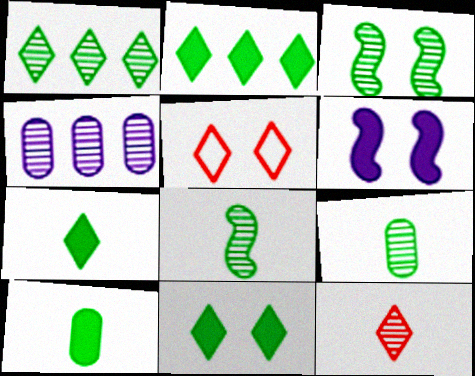[[1, 3, 9], 
[2, 7, 11], 
[3, 4, 12]]